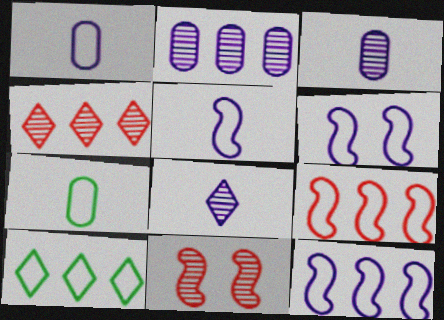[[5, 6, 12]]